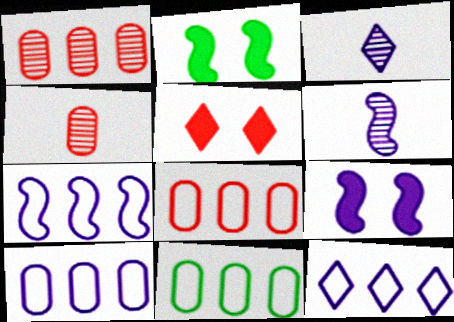[[2, 3, 8], 
[2, 4, 12], 
[3, 9, 10], 
[5, 6, 11], 
[6, 7, 9], 
[7, 10, 12], 
[8, 10, 11]]